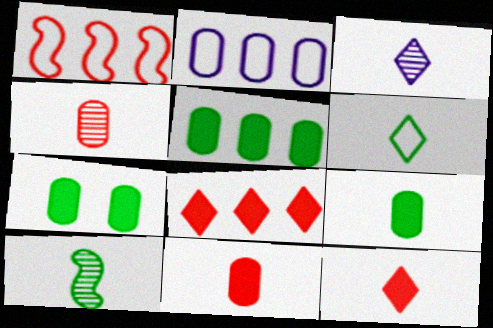[[1, 3, 7], 
[2, 4, 7], 
[3, 4, 10], 
[3, 6, 12], 
[5, 7, 9], 
[6, 9, 10]]